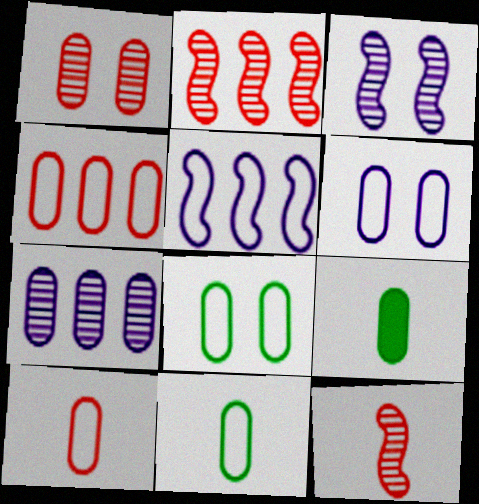[[4, 6, 11]]